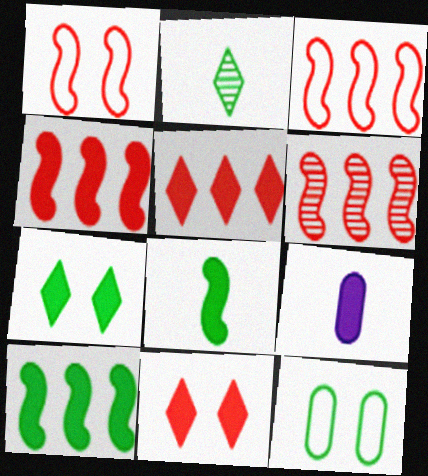[[2, 10, 12], 
[3, 4, 6], 
[4, 7, 9], 
[9, 10, 11]]